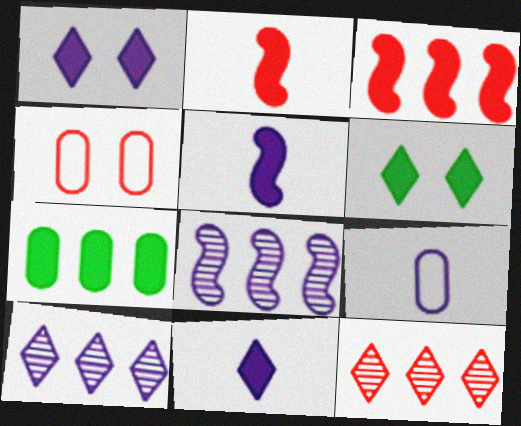[[1, 2, 7], 
[1, 8, 9], 
[2, 4, 12]]